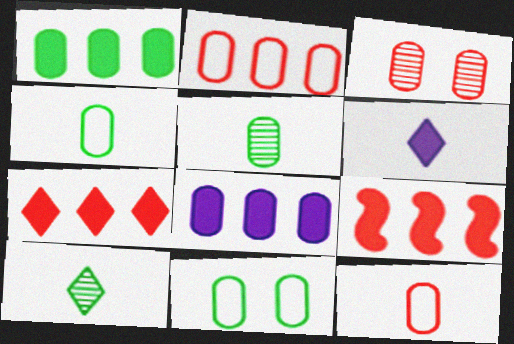[[1, 5, 11], 
[3, 4, 8]]